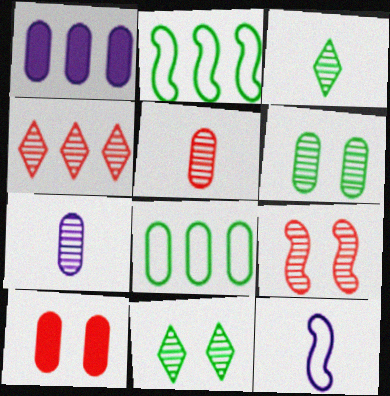[[1, 2, 4], 
[4, 5, 9], 
[7, 8, 10]]